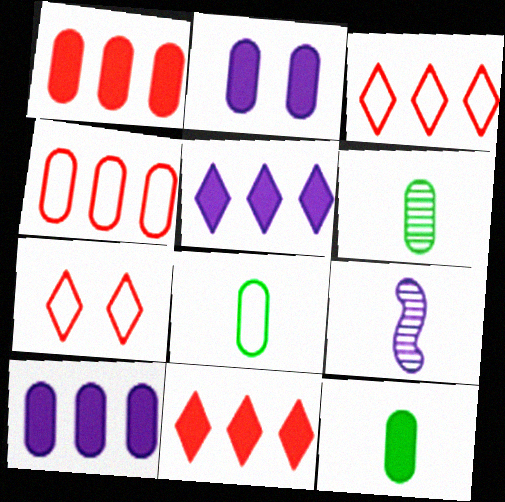[[1, 2, 12], 
[2, 4, 6], 
[6, 8, 12]]